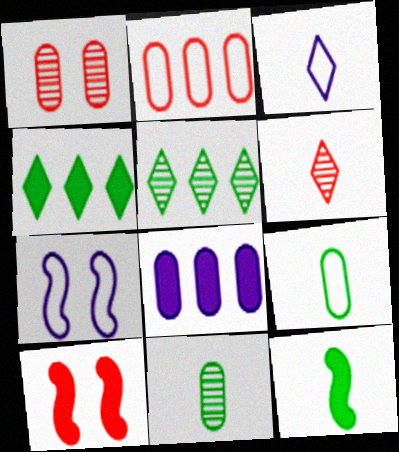[[1, 8, 9], 
[2, 6, 10]]